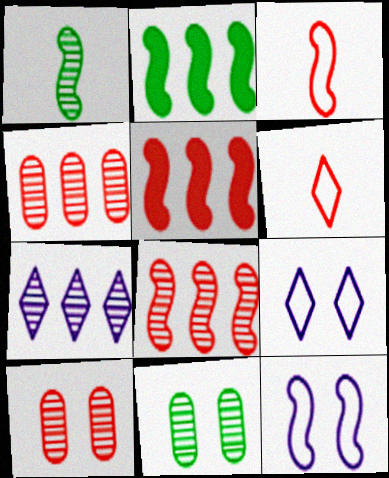[[1, 5, 12], 
[1, 7, 10], 
[5, 6, 10]]